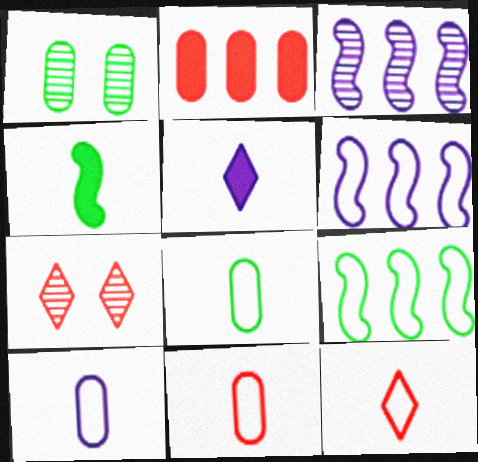[[1, 2, 10], 
[8, 10, 11]]